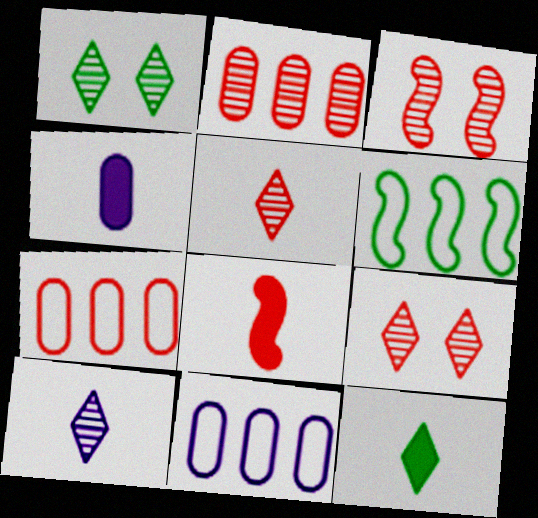[[1, 8, 11], 
[2, 3, 5], 
[3, 11, 12], 
[4, 6, 9], 
[4, 8, 12], 
[7, 8, 9]]